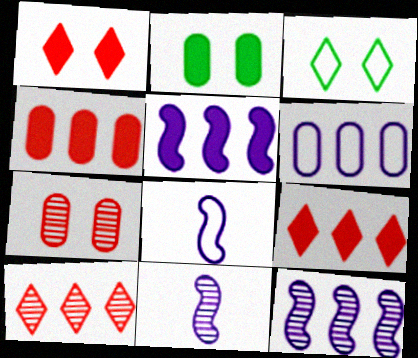[[2, 8, 10], 
[3, 4, 11]]